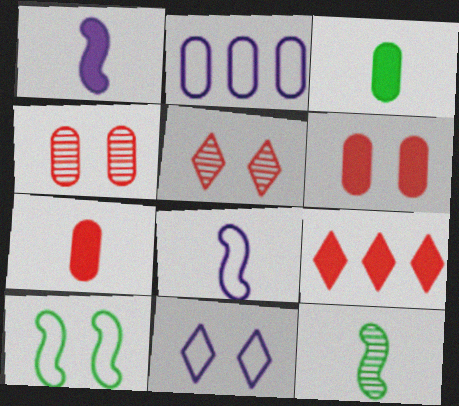[[2, 3, 4], 
[2, 8, 11]]